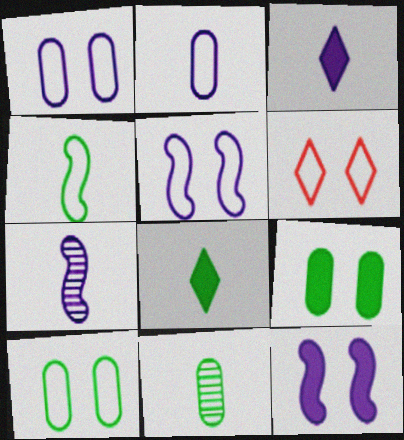[[2, 3, 7], 
[4, 8, 11], 
[5, 6, 10]]